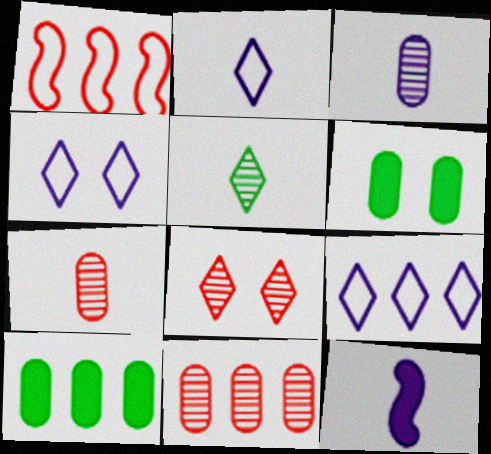[[2, 3, 12], 
[2, 4, 9]]